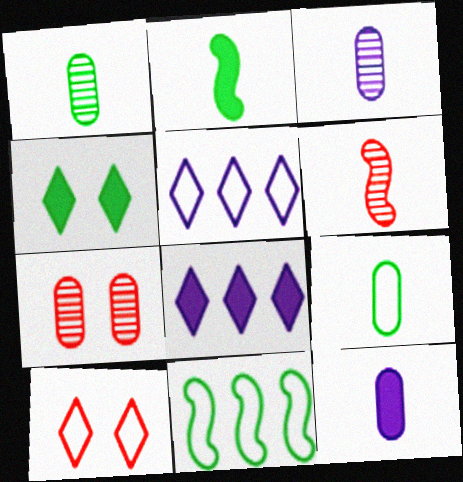[[1, 4, 11], 
[2, 5, 7]]